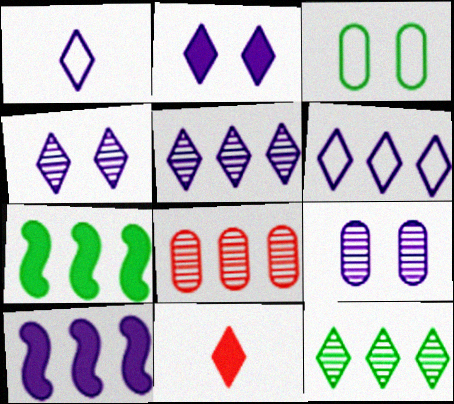[[1, 2, 5], 
[1, 9, 10], 
[6, 7, 8]]